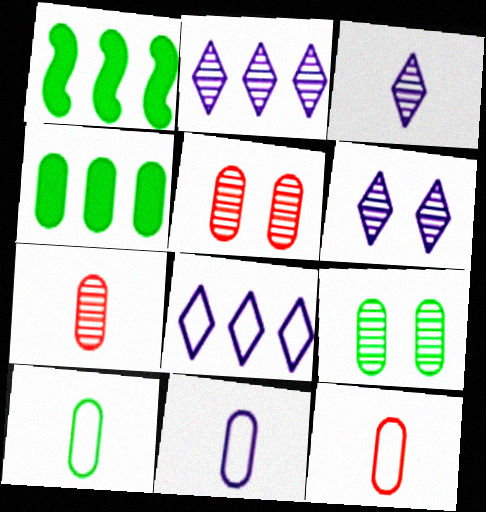[[1, 6, 12], 
[2, 3, 6], 
[4, 5, 11], 
[4, 9, 10], 
[10, 11, 12]]